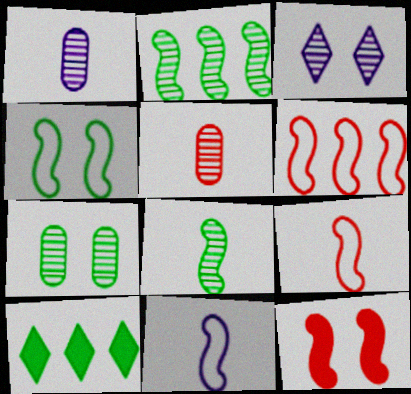[[2, 3, 5], 
[2, 11, 12], 
[4, 6, 11]]